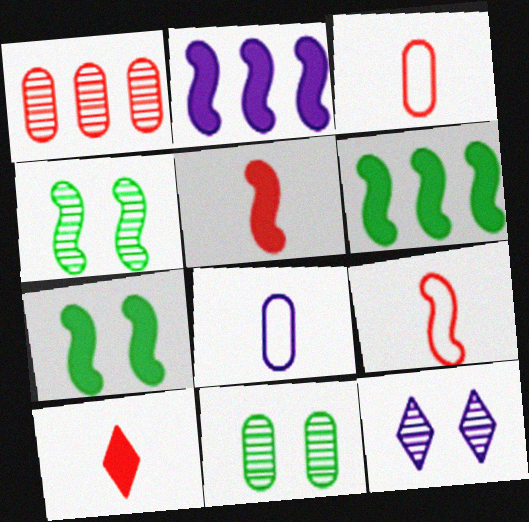[[2, 4, 9], 
[2, 5, 7], 
[2, 8, 12], 
[3, 6, 12]]